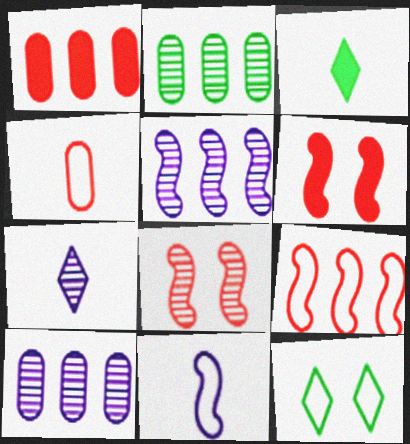[[2, 7, 8]]